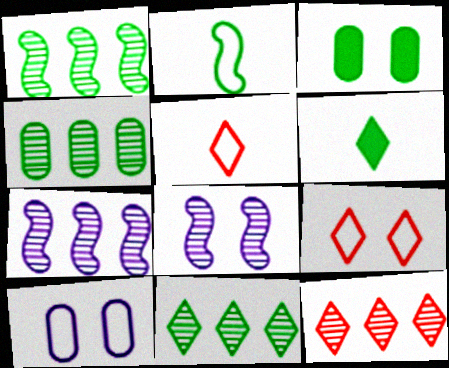[[1, 4, 11], 
[2, 3, 11], 
[3, 5, 7], 
[3, 8, 9], 
[4, 7, 12]]